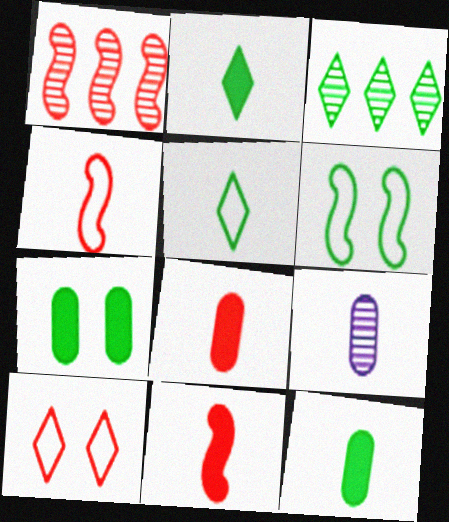[[1, 8, 10], 
[2, 4, 9], 
[3, 6, 12], 
[5, 9, 11]]